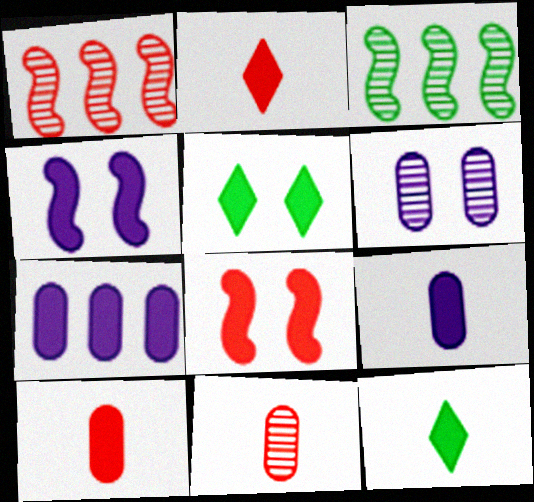[[7, 8, 12]]